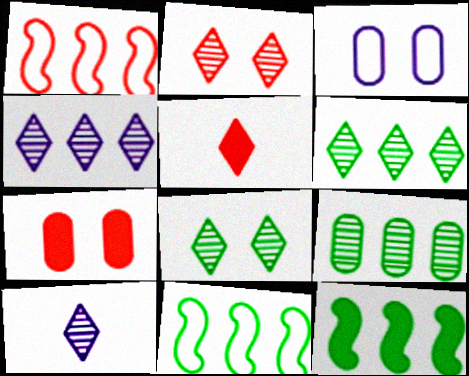[[2, 6, 10], 
[7, 10, 11]]